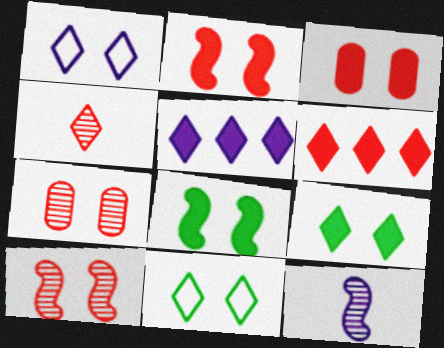[[1, 7, 8], 
[4, 5, 11]]